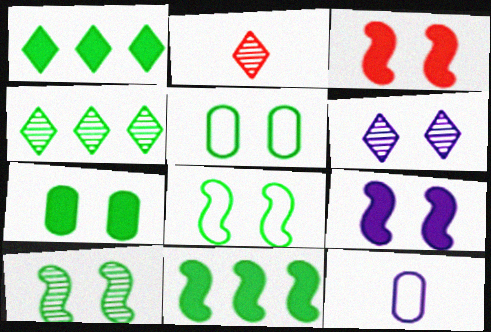[[2, 4, 6], 
[3, 4, 12], 
[3, 5, 6]]